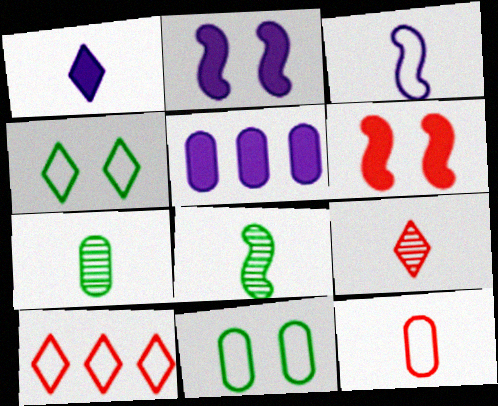[[1, 2, 5], 
[1, 8, 12], 
[2, 7, 10], 
[3, 10, 11]]